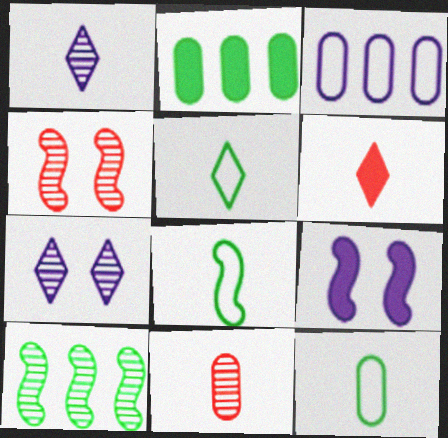[[1, 3, 9], 
[1, 5, 6], 
[2, 6, 9], 
[5, 8, 12], 
[7, 10, 11]]